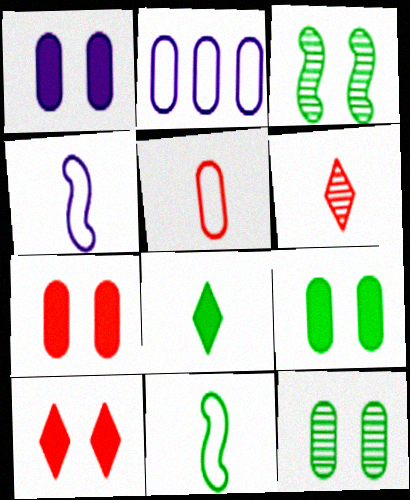[[1, 7, 9]]